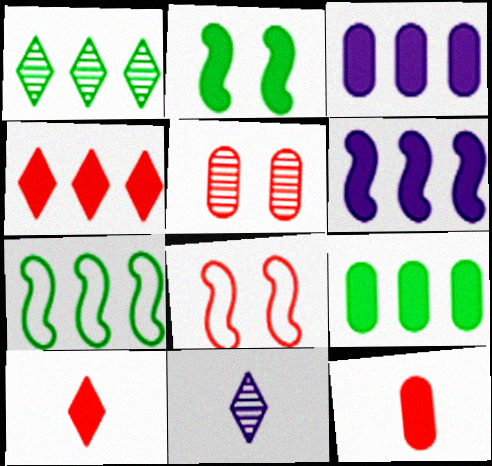[[1, 7, 9], 
[2, 3, 10], 
[4, 6, 9], 
[8, 9, 11]]